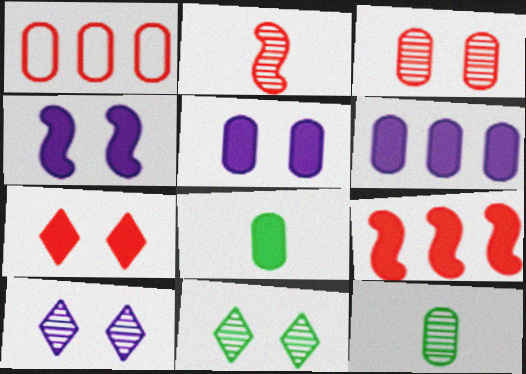[[1, 2, 7], 
[1, 5, 12]]